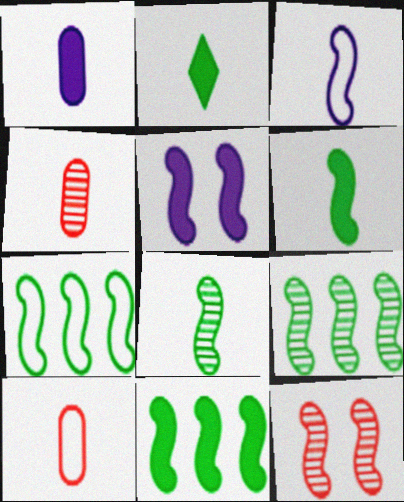[[2, 3, 4], 
[3, 11, 12], 
[7, 9, 11]]